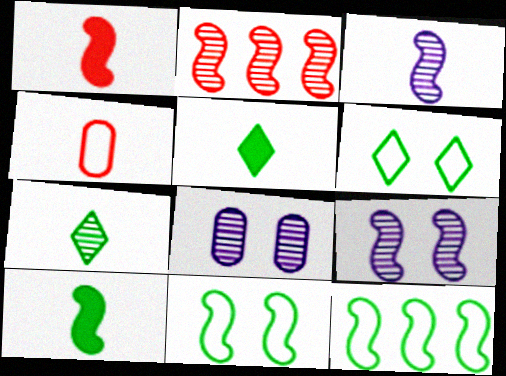[[1, 9, 12], 
[2, 7, 8], 
[3, 4, 5]]